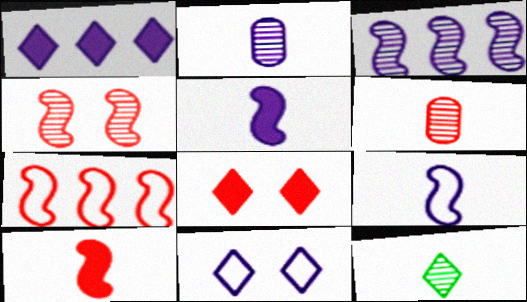[[4, 7, 10], 
[6, 7, 8]]